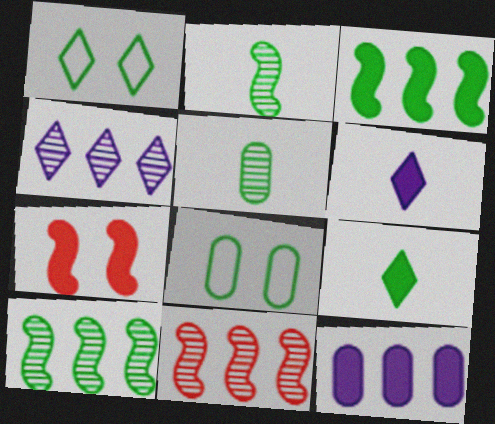[[1, 3, 5], 
[6, 8, 11], 
[7, 9, 12], 
[8, 9, 10]]